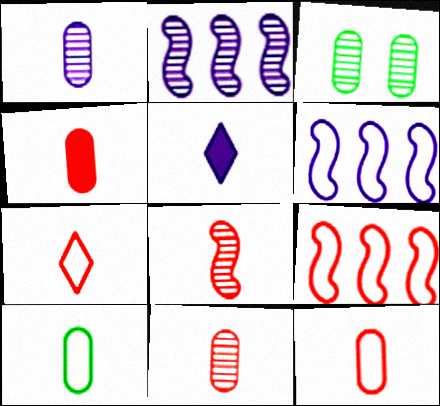[[1, 4, 10], 
[3, 5, 9], 
[4, 7, 8], 
[4, 11, 12], 
[5, 8, 10]]